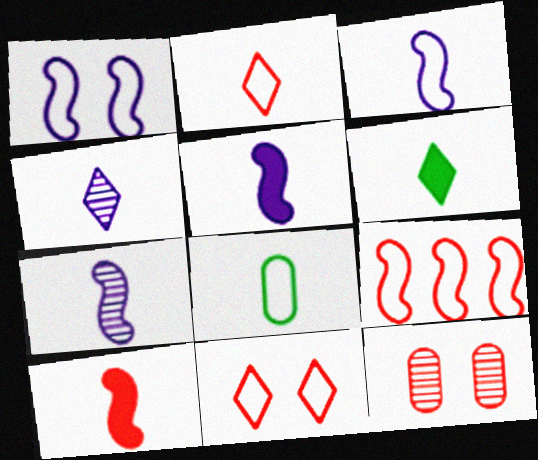[[2, 3, 8], 
[2, 4, 6], 
[3, 5, 7], 
[4, 8, 10]]